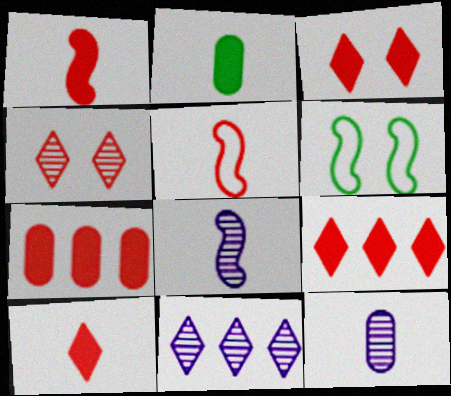[[1, 3, 7], 
[3, 9, 10], 
[4, 5, 7], 
[6, 9, 12]]